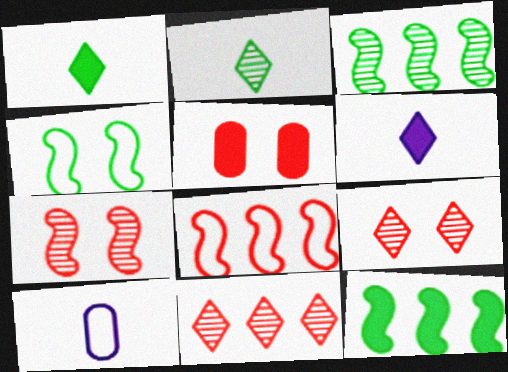[[5, 6, 12], 
[9, 10, 12]]